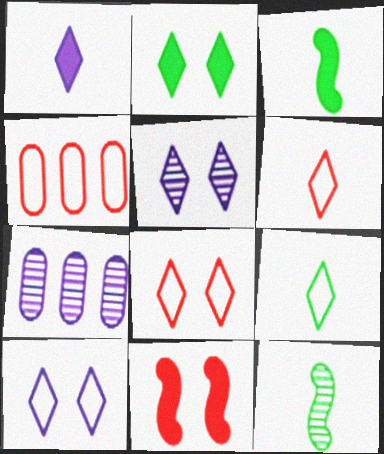[[2, 5, 8], 
[3, 4, 5], 
[3, 7, 8], 
[7, 9, 11]]